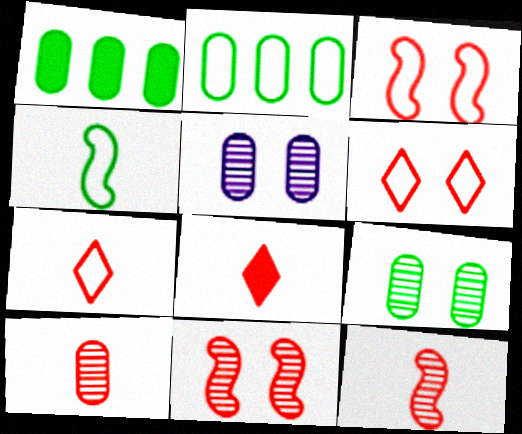[]